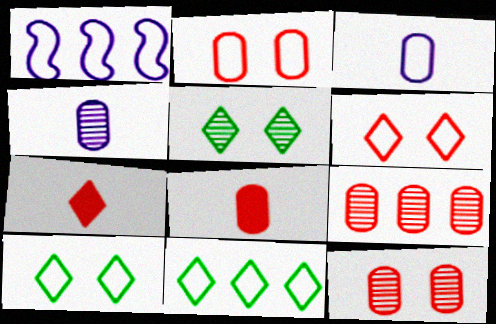[[1, 5, 8], 
[2, 8, 9]]